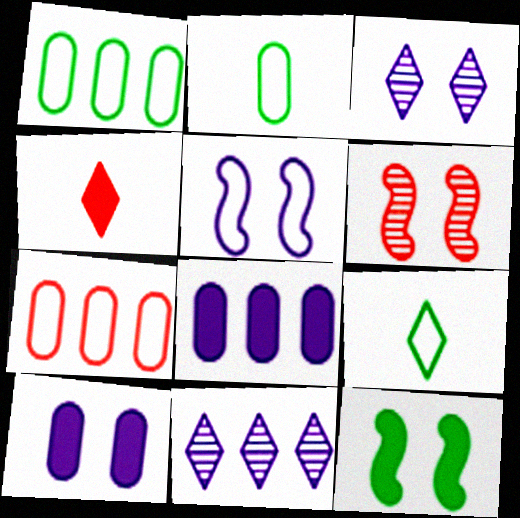[[3, 5, 10], 
[4, 6, 7], 
[4, 8, 12], 
[5, 6, 12], 
[5, 7, 9], 
[6, 8, 9]]